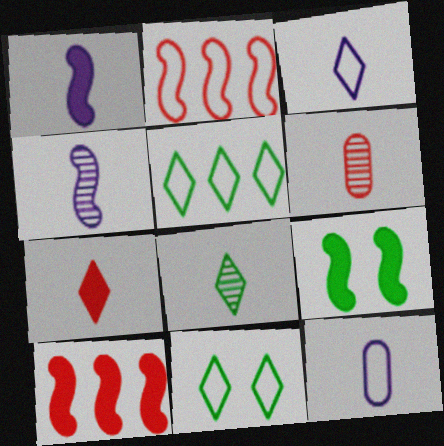[[1, 9, 10], 
[2, 4, 9], 
[2, 11, 12], 
[3, 7, 8], 
[4, 6, 8]]